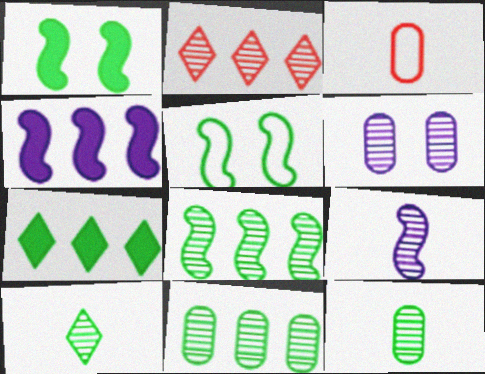[[5, 7, 12]]